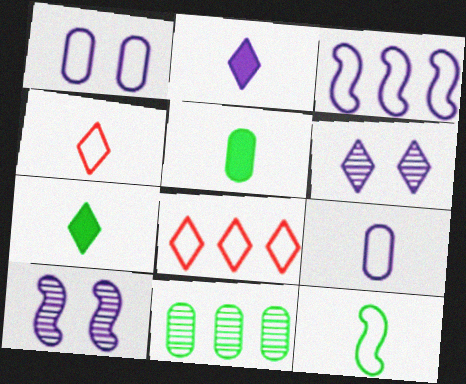[[1, 8, 12], 
[4, 9, 12], 
[5, 8, 10], 
[6, 7, 8]]